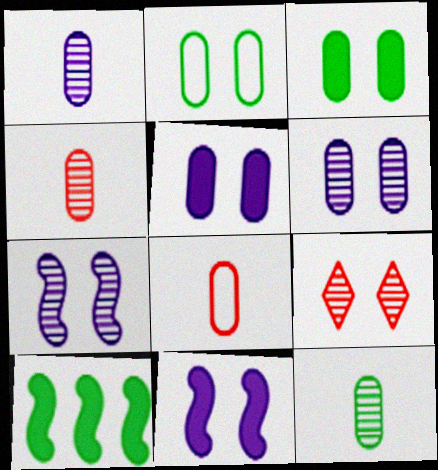[[1, 4, 12], 
[2, 9, 11]]